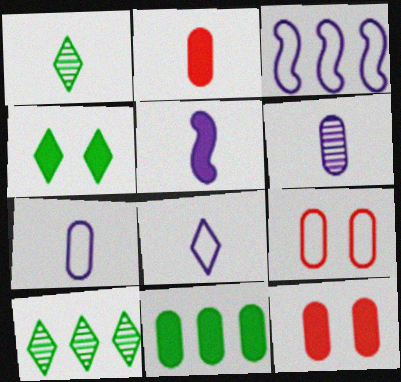[[1, 3, 12], 
[5, 6, 8], 
[5, 9, 10], 
[6, 9, 11]]